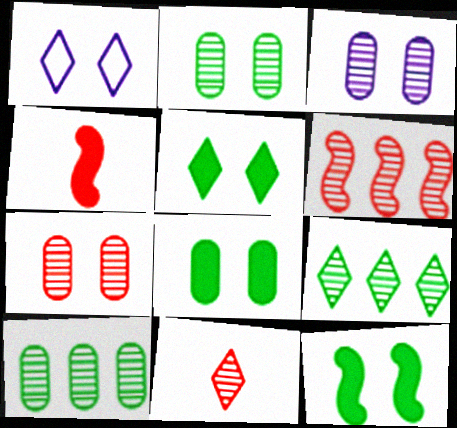[[1, 4, 10], 
[1, 7, 12], 
[2, 3, 7], 
[5, 8, 12], 
[6, 7, 11]]